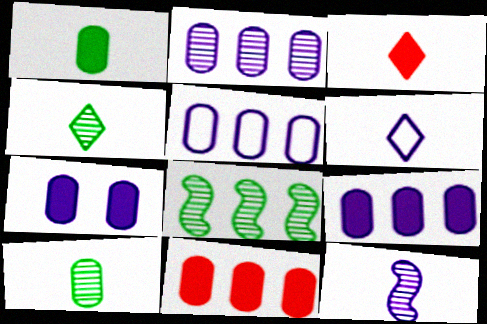[[1, 7, 11], 
[2, 5, 9], 
[3, 4, 6]]